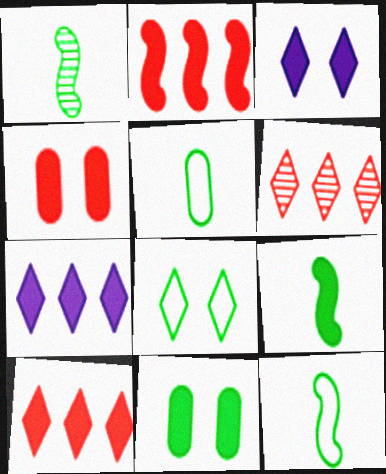[[1, 9, 12], 
[4, 7, 9]]